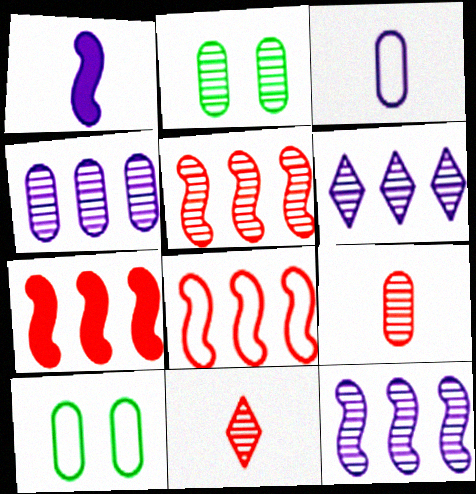[[2, 4, 9], 
[2, 11, 12], 
[4, 6, 12], 
[5, 7, 8]]